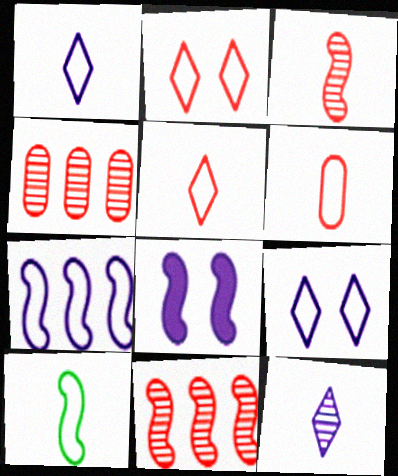[[1, 6, 10], 
[8, 10, 11]]